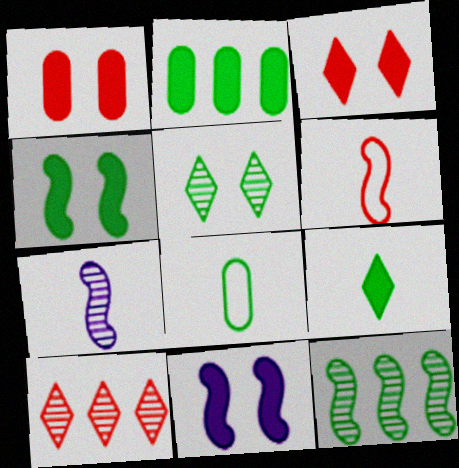[[1, 6, 10], 
[2, 4, 9], 
[6, 11, 12], 
[8, 10, 11]]